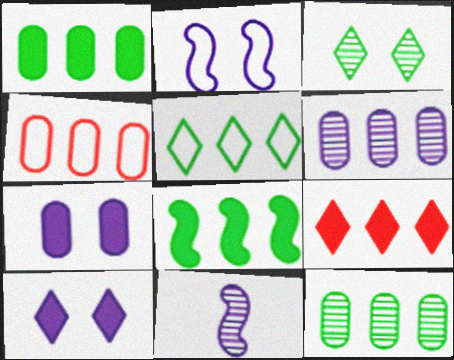[[1, 4, 6], 
[5, 8, 12]]